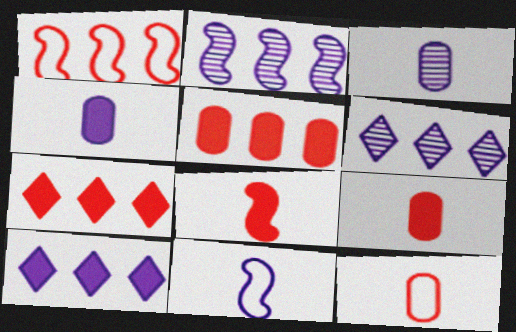[]